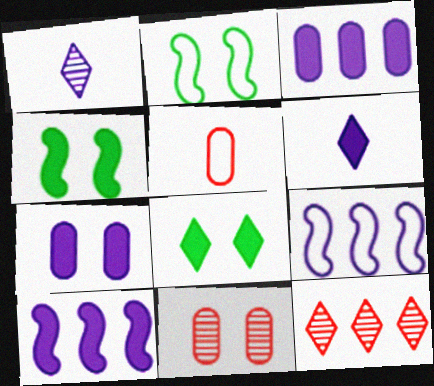[[1, 7, 9], 
[6, 7, 10]]